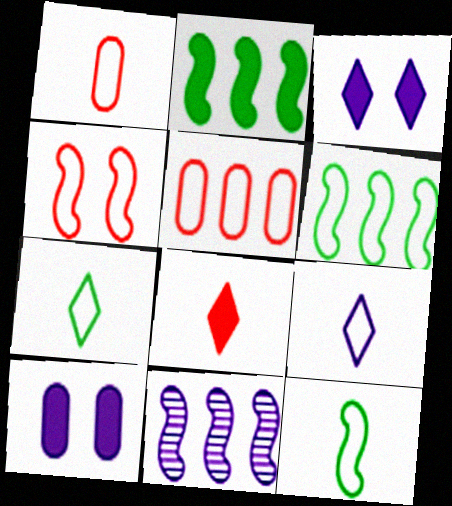[[1, 9, 12], 
[2, 8, 10], 
[9, 10, 11]]